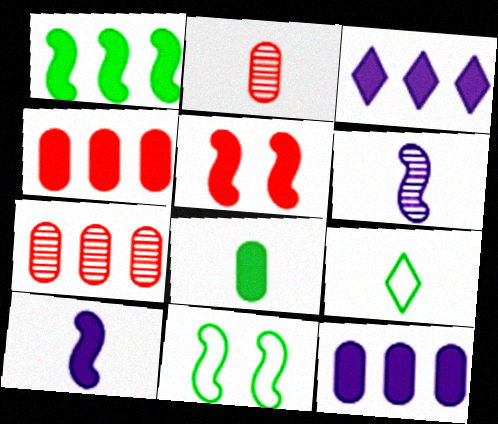[[1, 3, 4], 
[1, 5, 10], 
[2, 3, 11], 
[2, 9, 10], 
[3, 5, 8]]